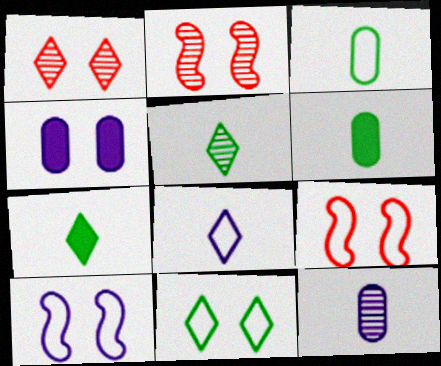[[2, 4, 11]]